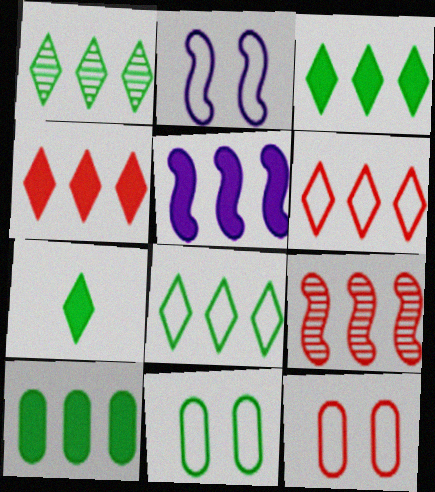[[1, 3, 8], 
[4, 5, 10]]